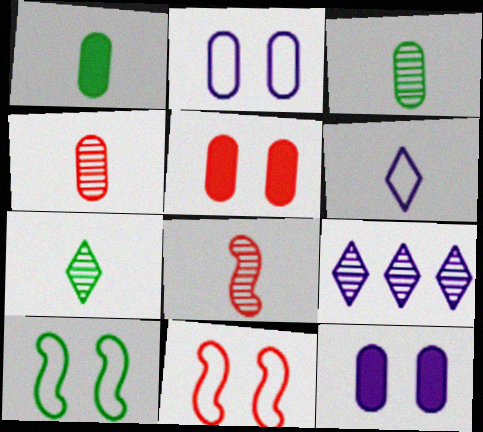[[1, 6, 8], 
[1, 9, 11]]